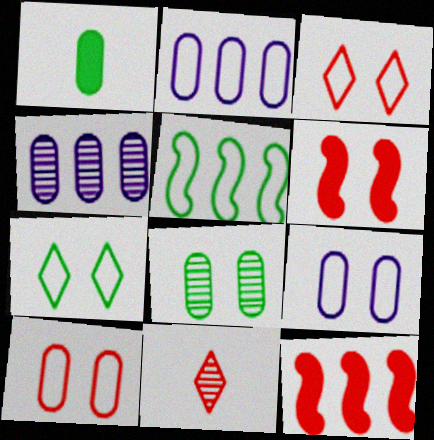[[1, 4, 10], 
[10, 11, 12]]